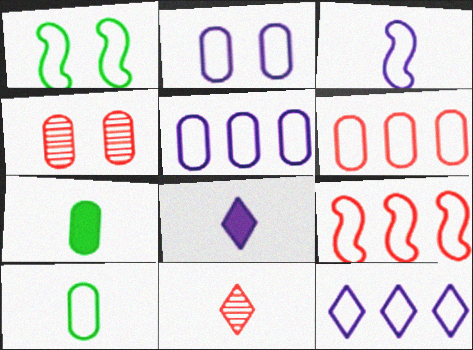[[1, 3, 9], 
[2, 3, 12], 
[2, 6, 10], 
[3, 7, 11], 
[4, 5, 7]]